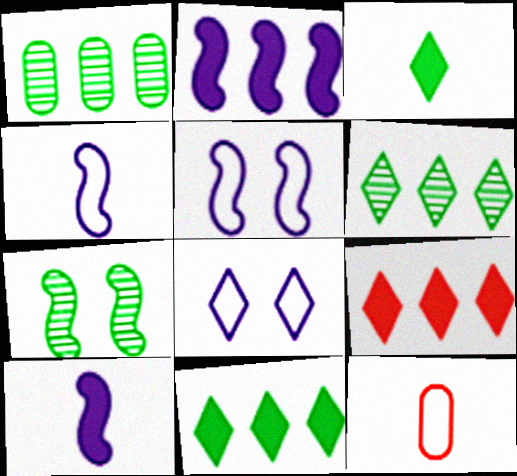[]